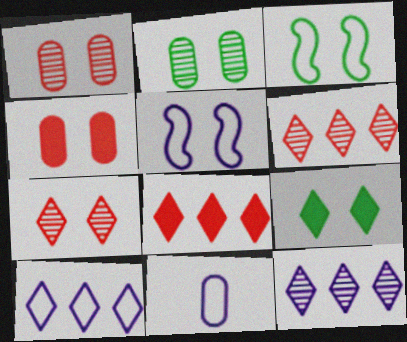[[1, 5, 9], 
[2, 3, 9], 
[5, 10, 11]]